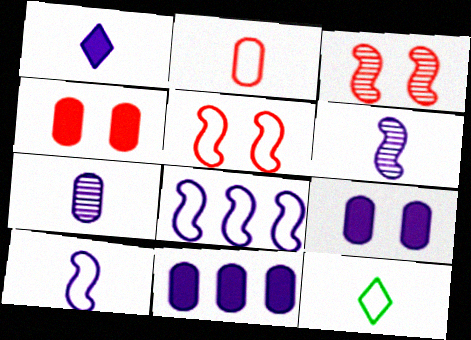[[1, 7, 10], 
[2, 10, 12], 
[3, 11, 12]]